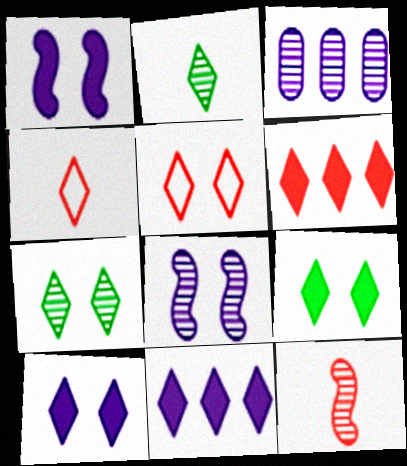[[2, 5, 11], 
[3, 7, 12], 
[4, 7, 11], 
[5, 7, 10]]